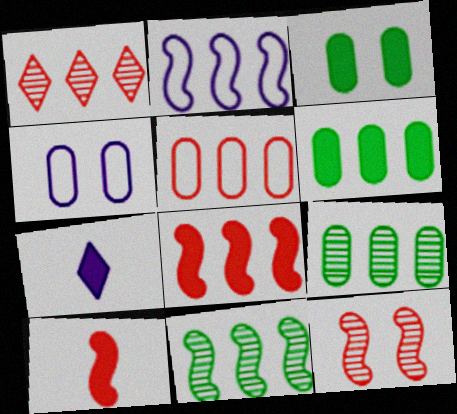[[1, 2, 6], 
[1, 5, 8], 
[2, 8, 11], 
[3, 7, 8]]